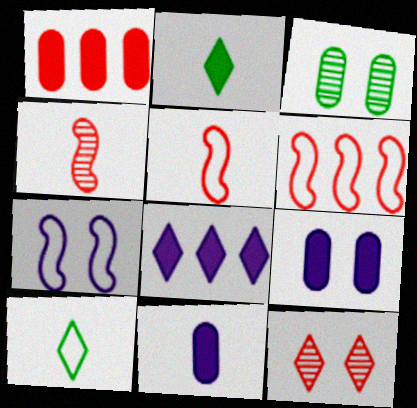[[1, 5, 12], 
[3, 5, 8], 
[4, 10, 11], 
[8, 10, 12]]